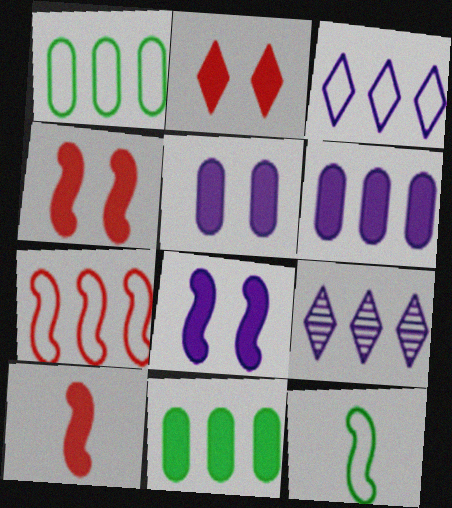[[1, 3, 7], 
[7, 9, 11]]